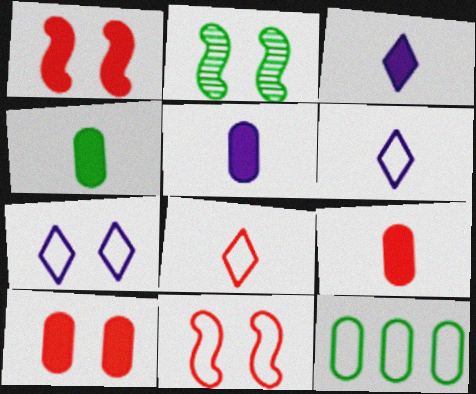[[2, 7, 10], 
[4, 5, 9], 
[6, 11, 12]]